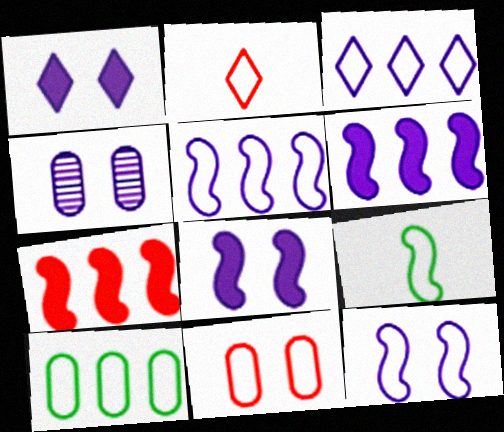[[1, 4, 12], 
[2, 10, 12], 
[3, 9, 11]]